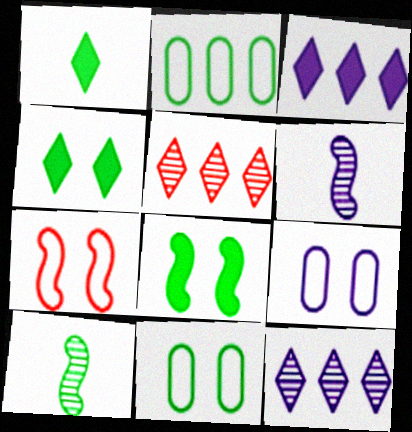[[2, 4, 10], 
[3, 6, 9]]